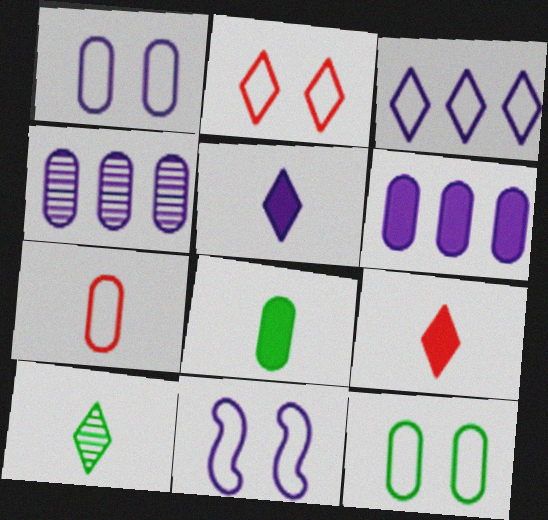[[2, 11, 12], 
[4, 5, 11]]